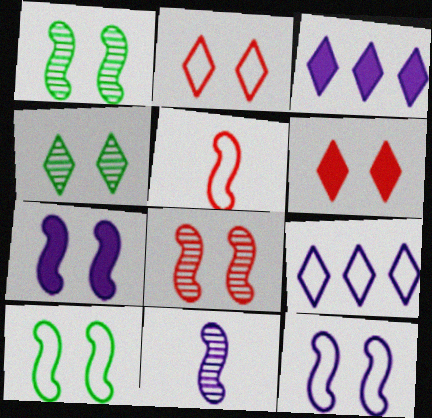[[7, 8, 10]]